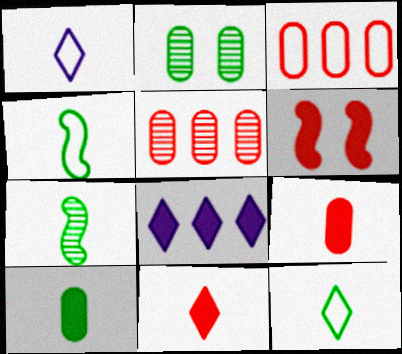[[1, 7, 9], 
[6, 8, 10], 
[7, 10, 12]]